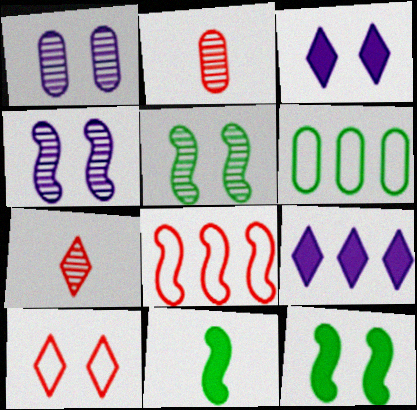[[1, 10, 12], 
[4, 8, 11]]